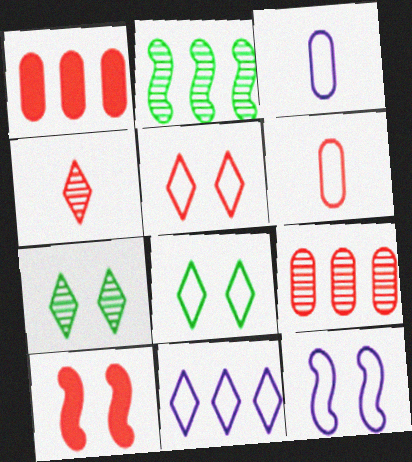[[1, 2, 11], 
[3, 11, 12]]